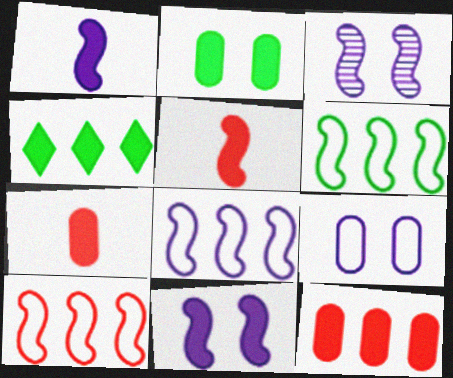[[1, 3, 8], 
[3, 5, 6], 
[4, 7, 11], 
[6, 8, 10]]